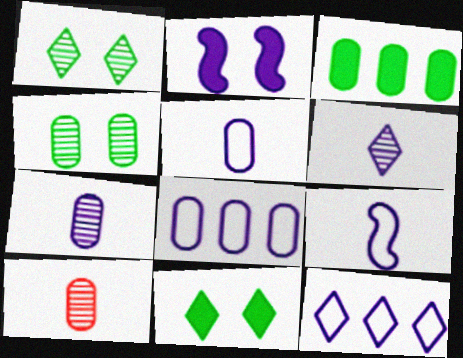[[2, 6, 8], 
[2, 7, 12]]